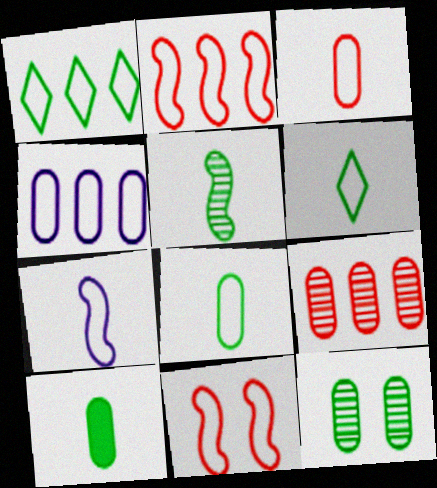[[1, 2, 4], 
[3, 6, 7], 
[4, 6, 11], 
[5, 6, 10]]